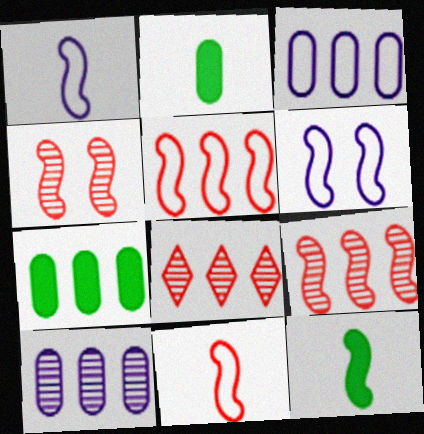[[2, 6, 8], 
[6, 9, 12]]